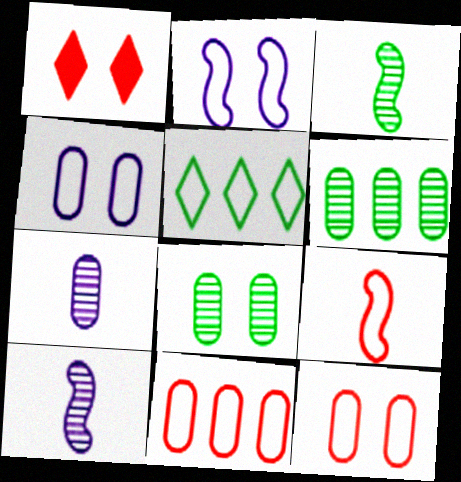[[1, 2, 8], 
[4, 5, 9]]